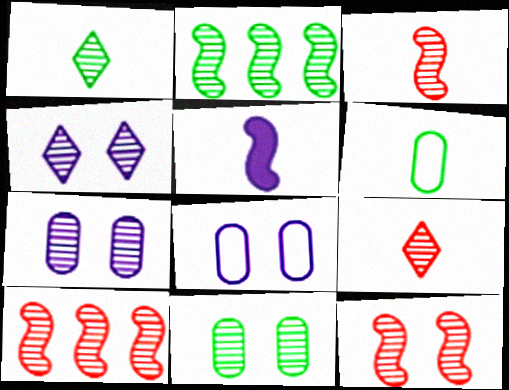[[1, 2, 11], 
[1, 7, 10], 
[2, 7, 9], 
[3, 10, 12], 
[4, 11, 12], 
[5, 6, 9]]